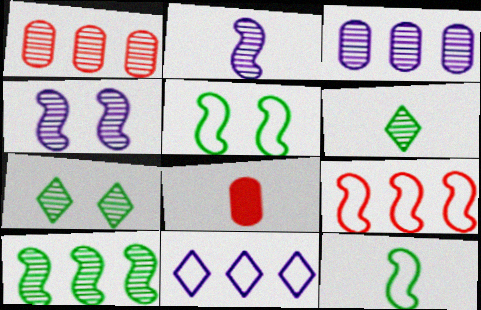[[1, 2, 7], 
[1, 4, 6]]